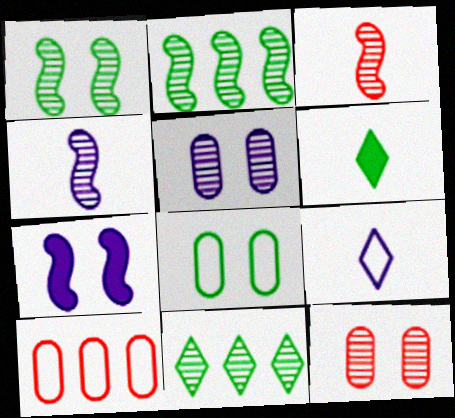[[2, 6, 8], 
[3, 5, 11], 
[4, 11, 12]]